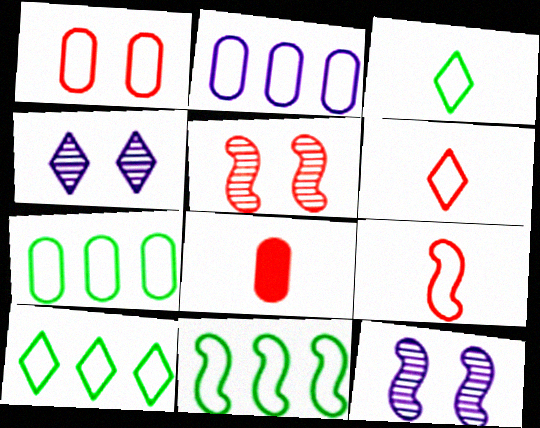[[4, 8, 11], 
[7, 10, 11], 
[8, 10, 12]]